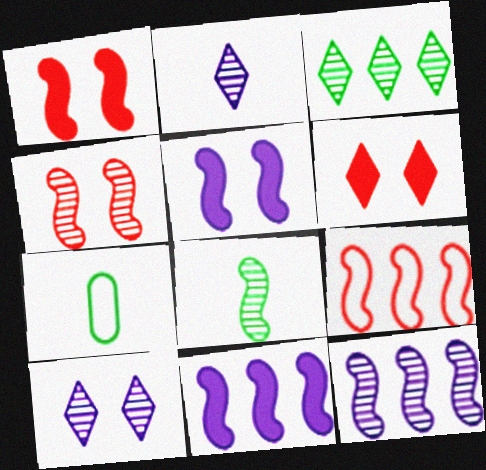[[4, 8, 12], 
[5, 8, 9], 
[6, 7, 12]]